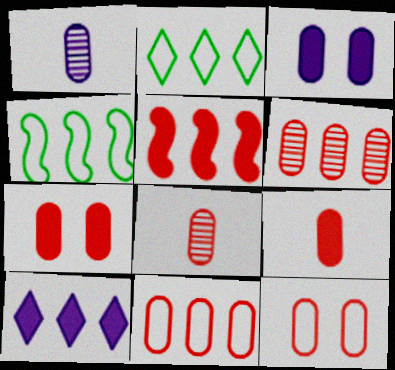[[4, 6, 10], 
[6, 9, 12], 
[7, 8, 11]]